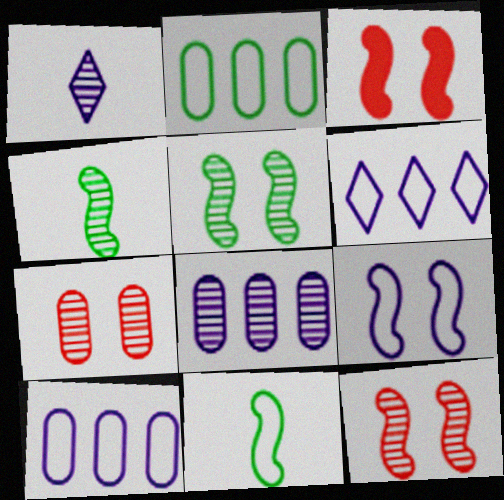[[1, 2, 3], 
[3, 5, 9]]